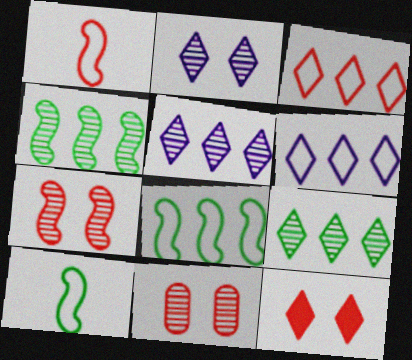[]